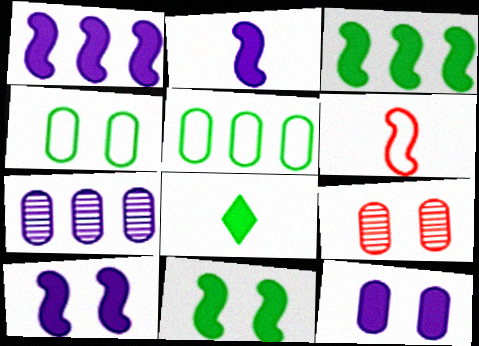[[1, 2, 10], 
[4, 9, 12]]